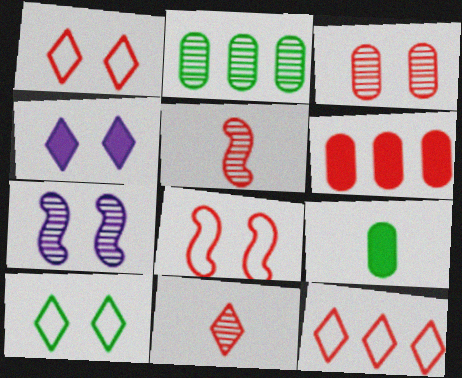[[1, 5, 6], 
[2, 7, 11], 
[6, 8, 11], 
[7, 9, 12]]